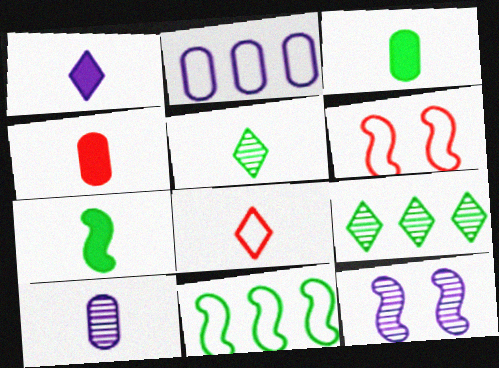[[1, 2, 12], 
[1, 4, 7], 
[1, 5, 8], 
[7, 8, 10]]